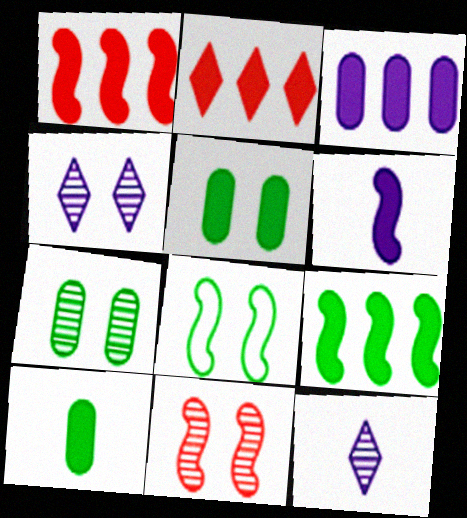[[2, 3, 9], 
[2, 5, 6], 
[4, 7, 11]]